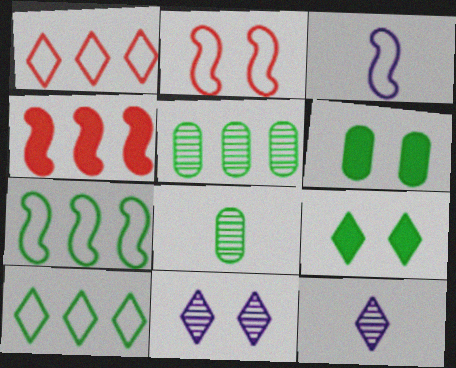[[1, 9, 12], 
[2, 3, 7], 
[2, 6, 11], 
[7, 8, 9]]